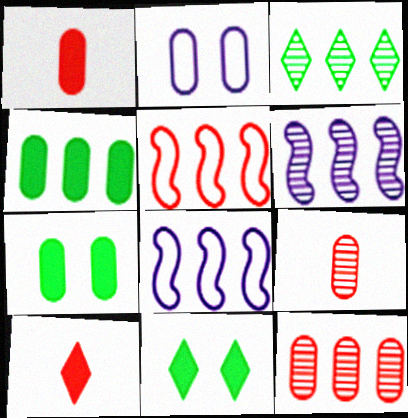[[2, 4, 9], 
[3, 6, 12], 
[8, 9, 11]]